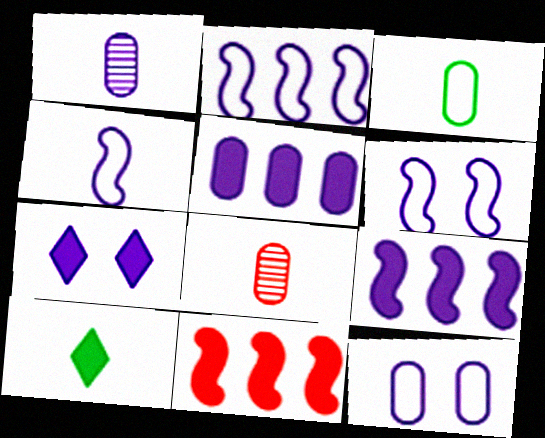[[1, 2, 7], 
[1, 5, 12], 
[2, 4, 6], 
[4, 8, 10]]